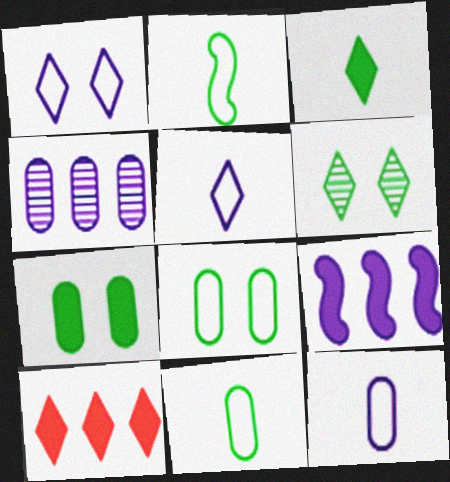[[5, 6, 10]]